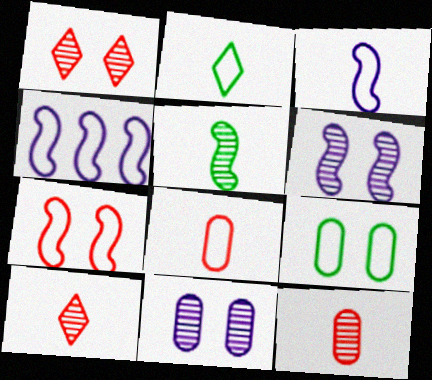[[2, 3, 8]]